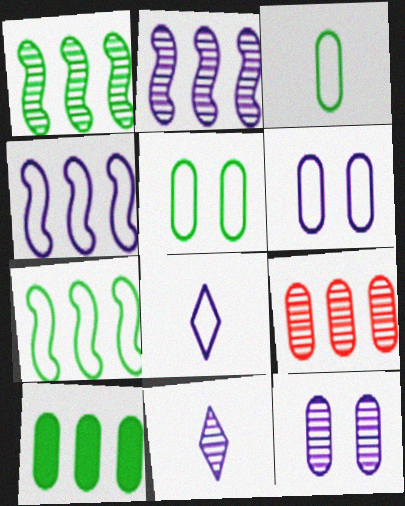[[2, 11, 12], 
[4, 6, 8]]